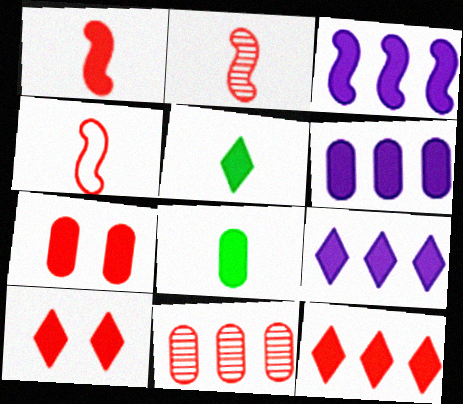[[1, 2, 4], 
[1, 7, 12], 
[3, 5, 7], 
[3, 6, 9], 
[3, 8, 10], 
[4, 10, 11], 
[5, 9, 10], 
[6, 7, 8]]